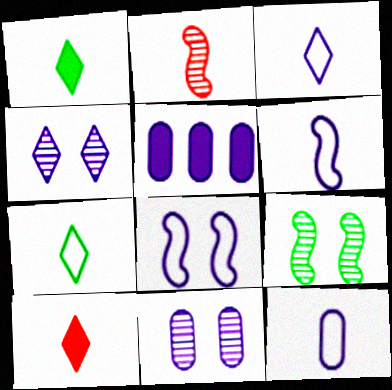[[1, 2, 12], 
[3, 6, 12], 
[4, 5, 6], 
[5, 11, 12]]